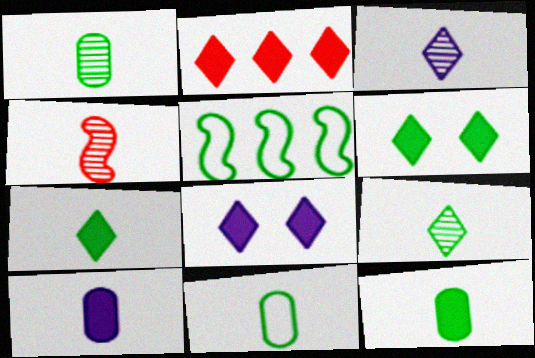[[1, 3, 4], 
[1, 5, 6], 
[1, 11, 12], 
[2, 7, 8]]